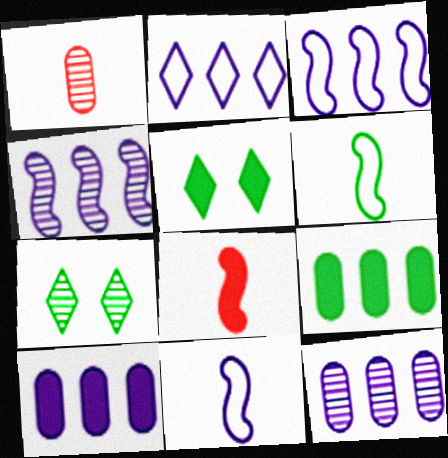[[1, 3, 5], 
[1, 4, 7], 
[2, 4, 10], 
[5, 8, 10], 
[6, 7, 9]]